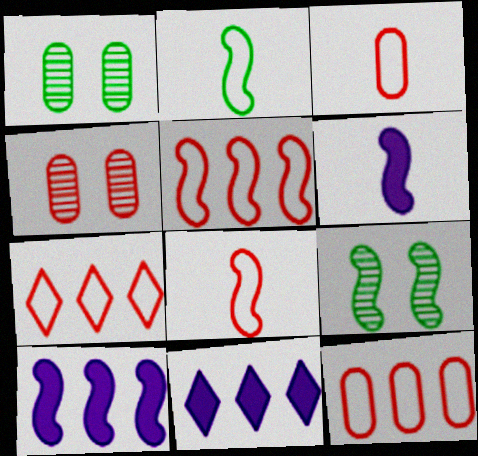[[1, 6, 7], 
[1, 8, 11], 
[2, 4, 11], 
[3, 9, 11], 
[5, 6, 9], 
[5, 7, 12], 
[8, 9, 10]]